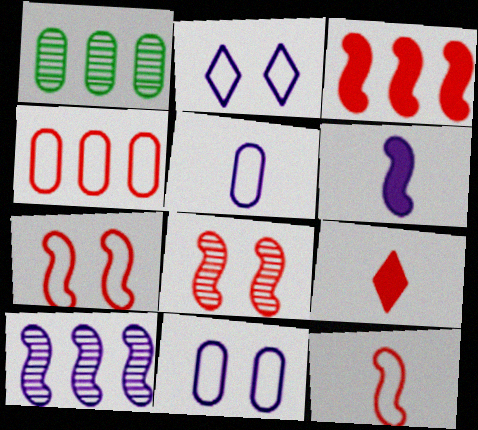[[3, 8, 12], 
[4, 8, 9]]